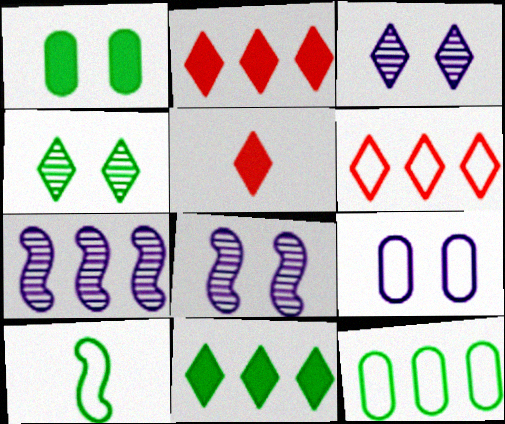[[2, 7, 12], 
[5, 8, 12], 
[6, 9, 10]]